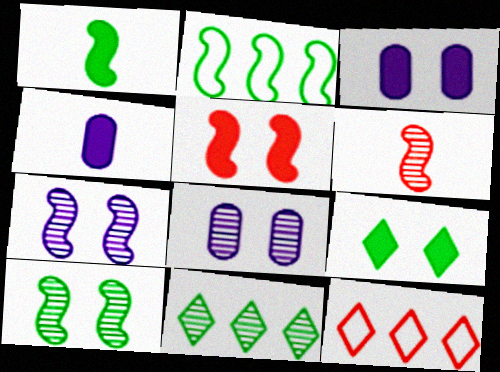[[1, 2, 10], 
[1, 8, 12], 
[3, 5, 9], 
[4, 10, 12], 
[6, 8, 11]]